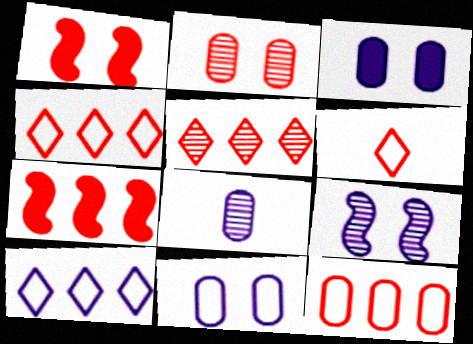[[2, 6, 7], 
[5, 7, 12]]